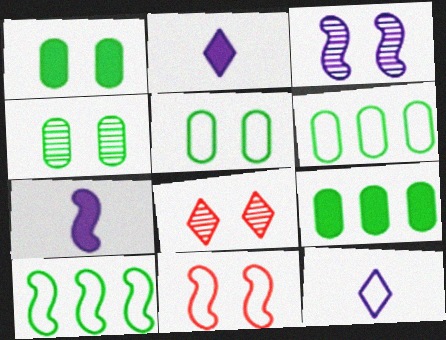[[1, 4, 5], 
[3, 4, 8], 
[6, 7, 8], 
[6, 11, 12]]